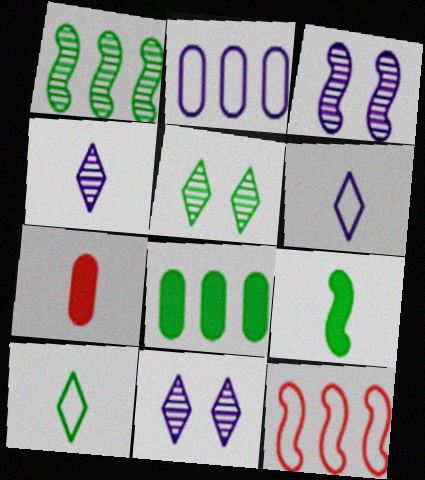[[3, 9, 12]]